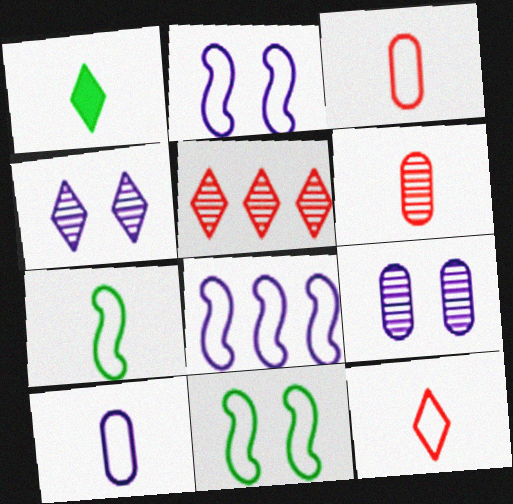[[7, 10, 12]]